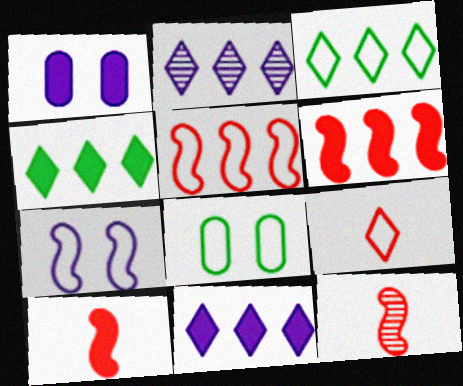[[1, 3, 12], 
[1, 4, 10], 
[2, 8, 10], 
[8, 11, 12]]